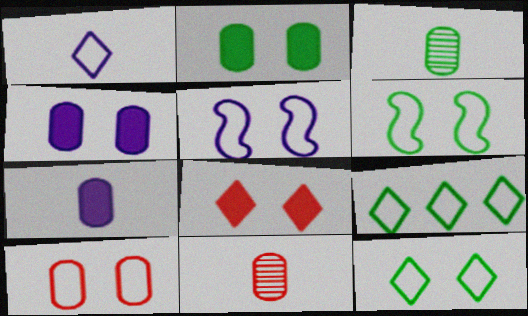[[5, 10, 12]]